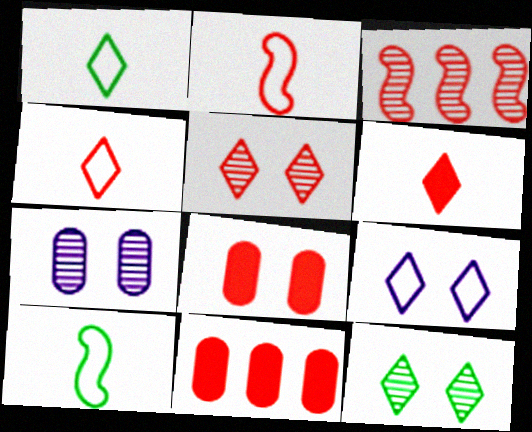[[2, 5, 11], 
[3, 4, 8]]